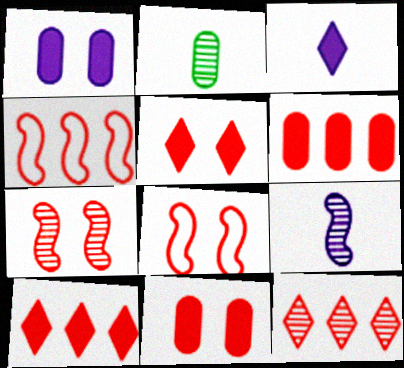[[4, 6, 12]]